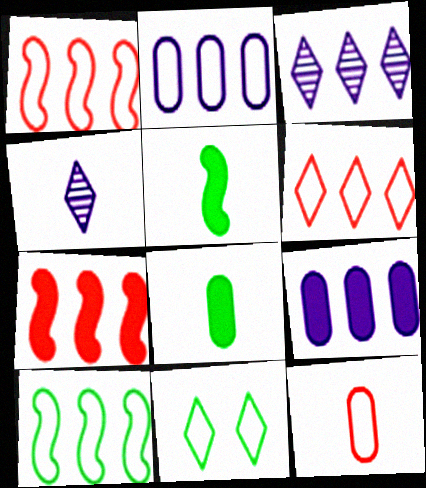[[2, 6, 10], 
[4, 5, 12]]